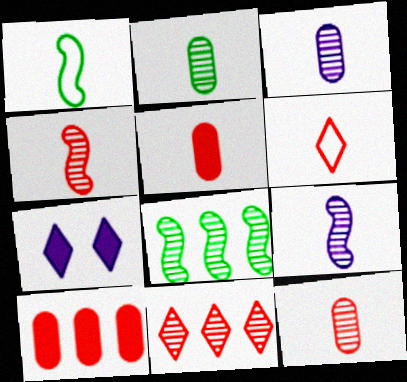[[2, 3, 12], 
[4, 5, 6]]